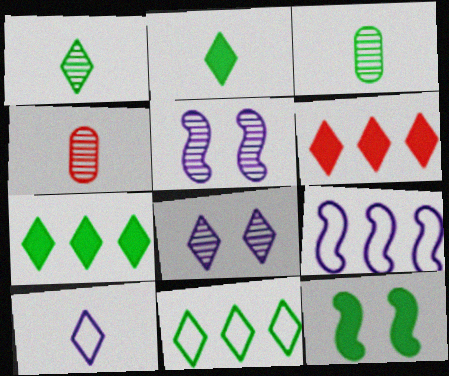[[3, 11, 12]]